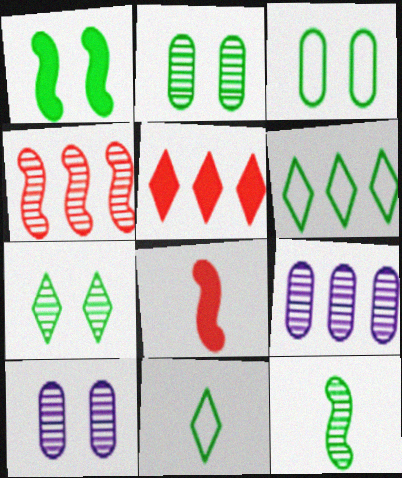[[1, 3, 7], 
[6, 8, 10]]